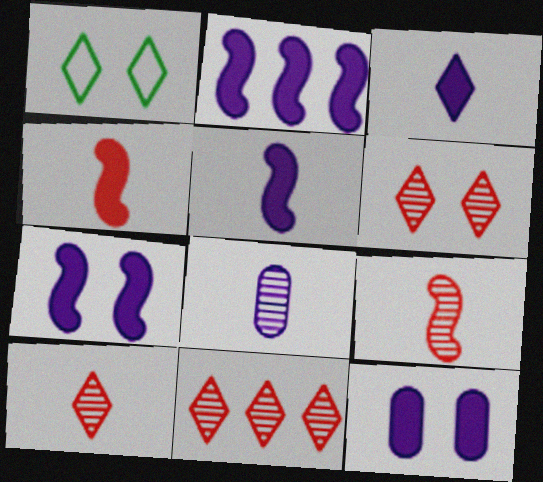[[1, 3, 11], 
[2, 3, 12], 
[2, 5, 7], 
[6, 10, 11]]